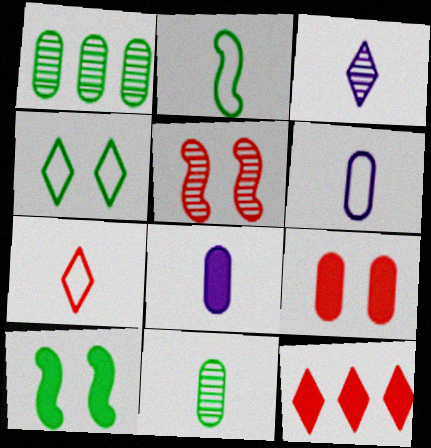[[1, 3, 5], 
[1, 6, 9], 
[2, 6, 7], 
[3, 4, 12], 
[8, 10, 12]]